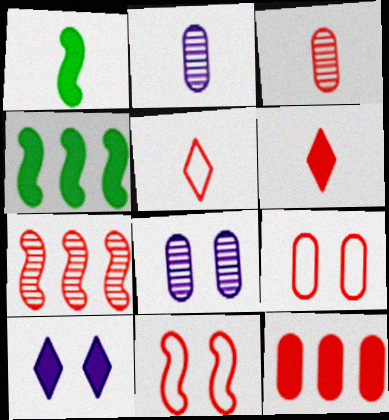[[1, 2, 5], 
[1, 10, 12], 
[3, 9, 12], 
[4, 5, 8], 
[6, 7, 9]]